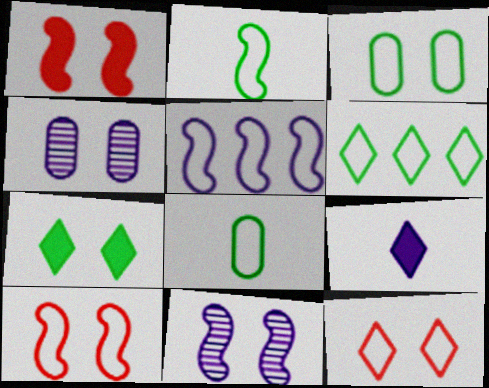[[2, 3, 6], 
[2, 5, 10], 
[4, 5, 9], 
[4, 7, 10], 
[5, 8, 12]]